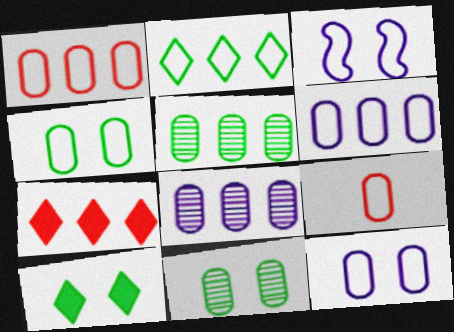[[2, 3, 9], 
[4, 6, 9]]